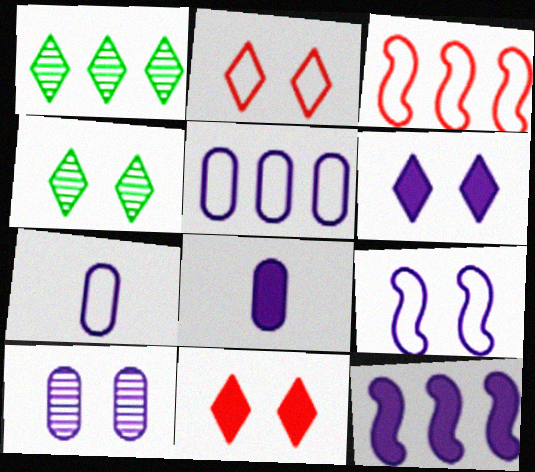[[2, 4, 6], 
[3, 4, 8], 
[5, 8, 10], 
[6, 8, 12], 
[6, 9, 10]]